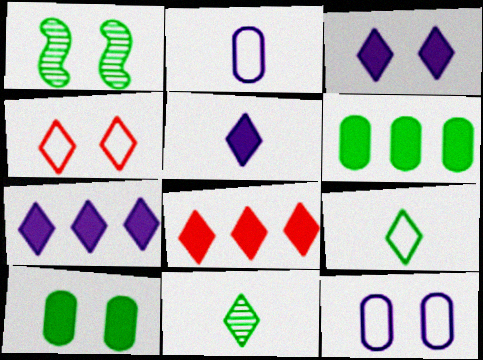[[1, 2, 8], 
[1, 6, 9], 
[3, 5, 7], 
[4, 7, 11]]